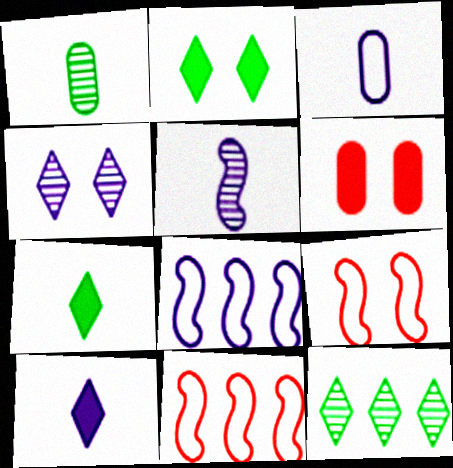[[3, 5, 10]]